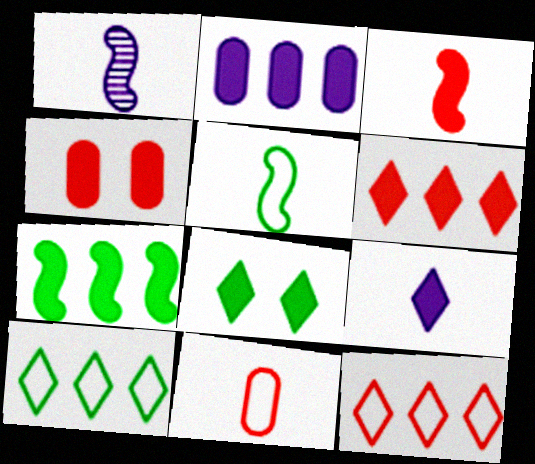[[1, 3, 5], 
[1, 4, 10], 
[2, 3, 8], 
[2, 6, 7], 
[3, 4, 6], 
[4, 7, 9], 
[6, 8, 9]]